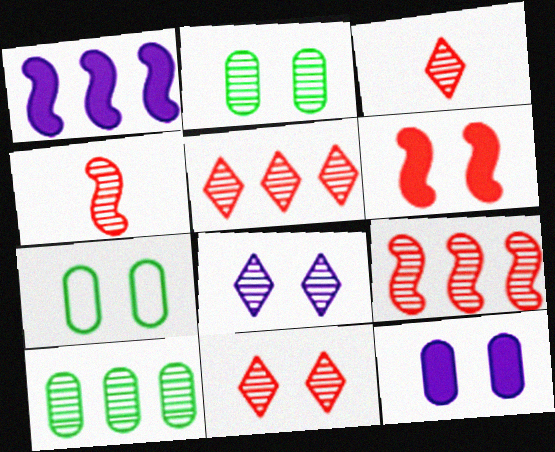[[1, 3, 7], 
[3, 5, 11], 
[4, 8, 10], 
[6, 7, 8]]